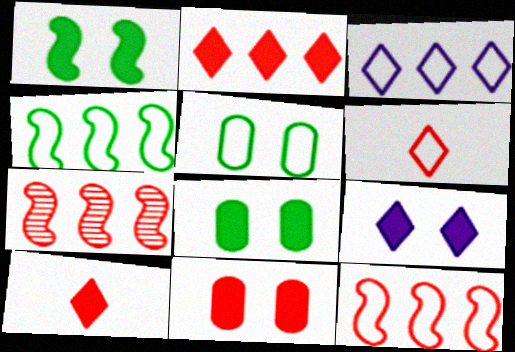[[1, 9, 11], 
[6, 7, 11]]